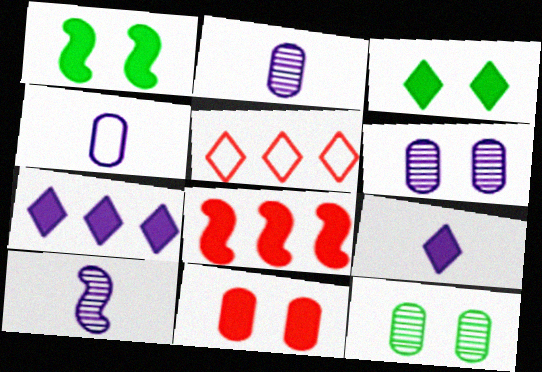[[1, 2, 5], 
[4, 9, 10]]